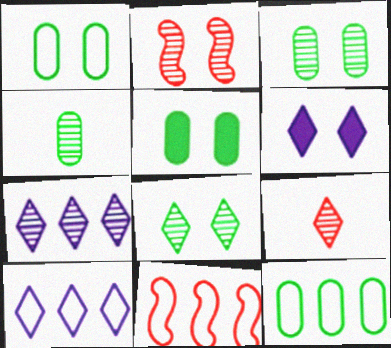[[1, 2, 6], 
[1, 3, 5], 
[2, 4, 7], 
[4, 5, 12], 
[4, 6, 11], 
[7, 8, 9], 
[10, 11, 12]]